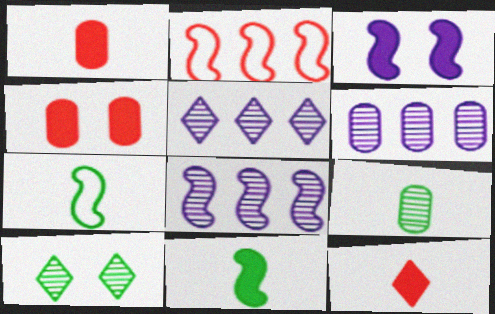[[4, 5, 7], 
[5, 6, 8]]